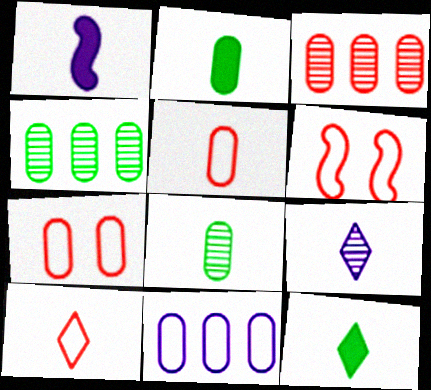[[1, 8, 10], 
[9, 10, 12]]